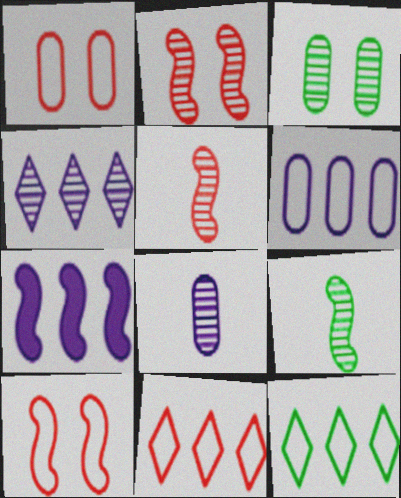[[3, 4, 5], 
[4, 6, 7], 
[7, 9, 10]]